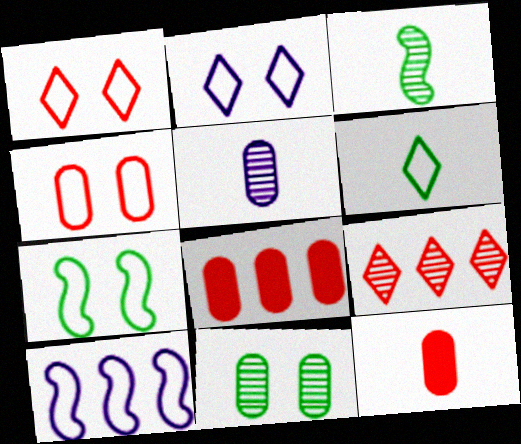[[2, 3, 8], 
[2, 4, 7], 
[4, 6, 10]]